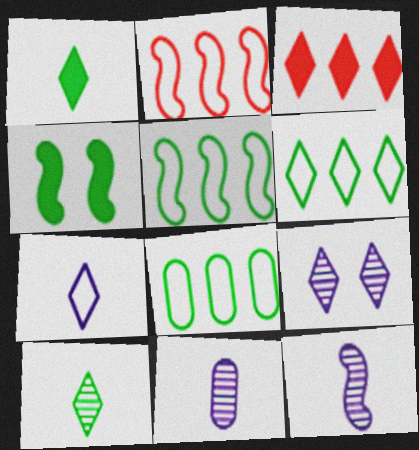[[2, 4, 12], 
[4, 8, 10], 
[5, 6, 8]]